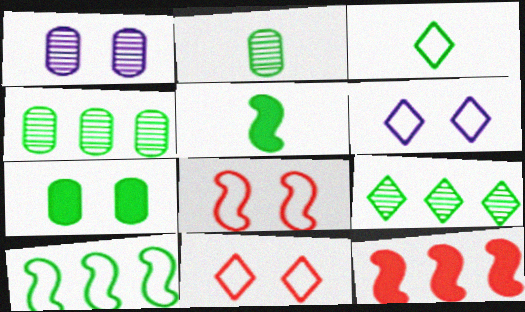[[1, 3, 12], 
[2, 3, 5], 
[2, 6, 12]]